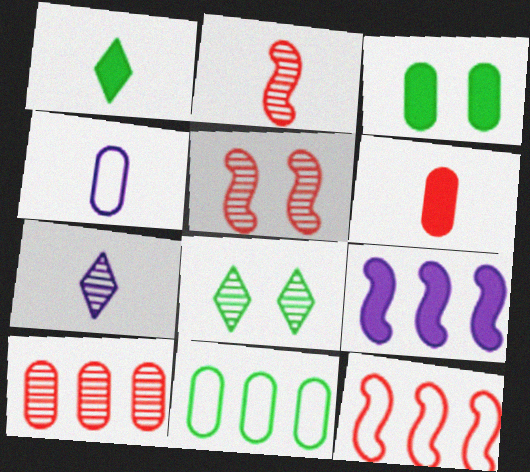[[1, 2, 4], 
[3, 4, 10], 
[3, 7, 12]]